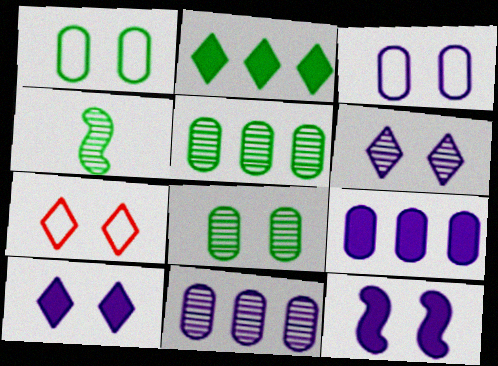[[1, 2, 4], 
[3, 6, 12], 
[4, 7, 9], 
[7, 8, 12]]